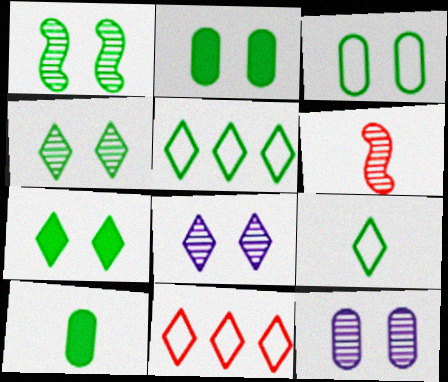[[1, 3, 7], 
[1, 5, 10]]